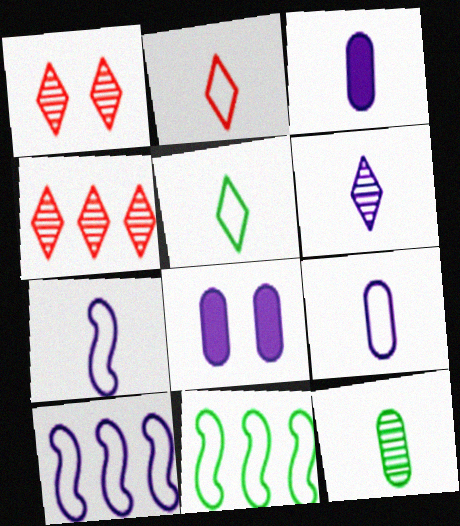[[1, 3, 11], 
[3, 6, 7], 
[6, 8, 10]]